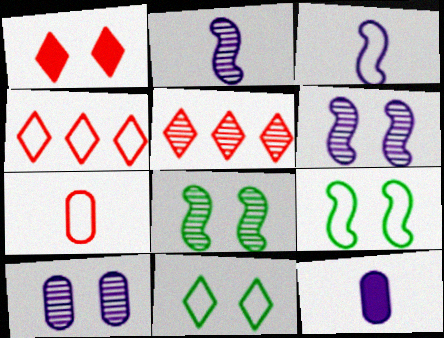[[1, 9, 10], 
[4, 8, 12], 
[5, 9, 12]]